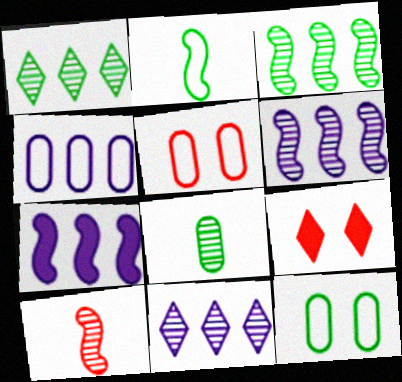[[4, 7, 11]]